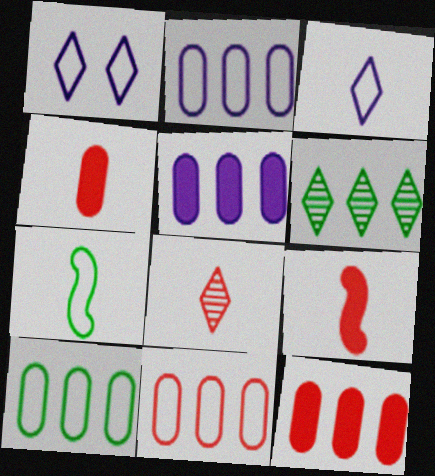[[1, 7, 11], 
[2, 10, 11]]